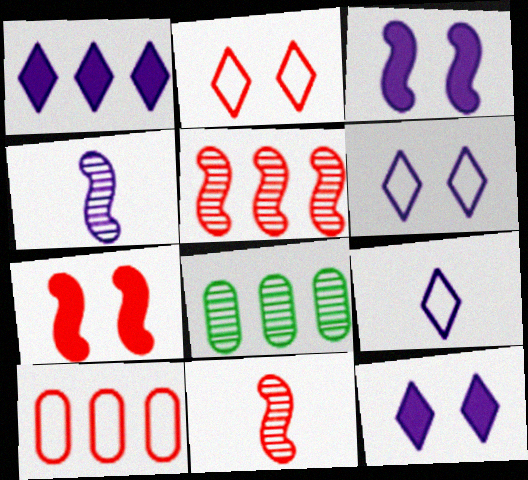[[7, 8, 9]]